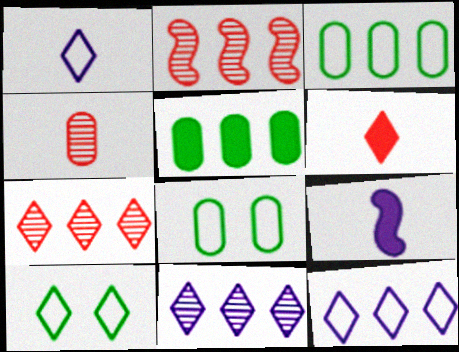[[2, 5, 12], 
[6, 10, 11], 
[7, 8, 9]]